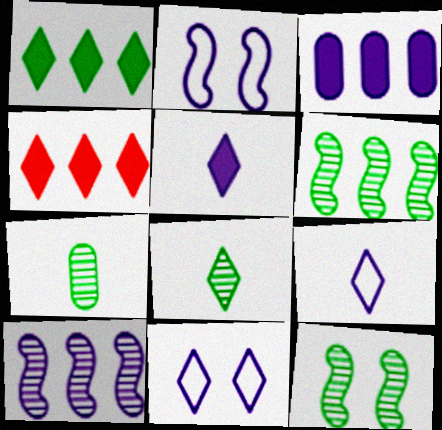[[2, 4, 7], 
[4, 8, 11]]